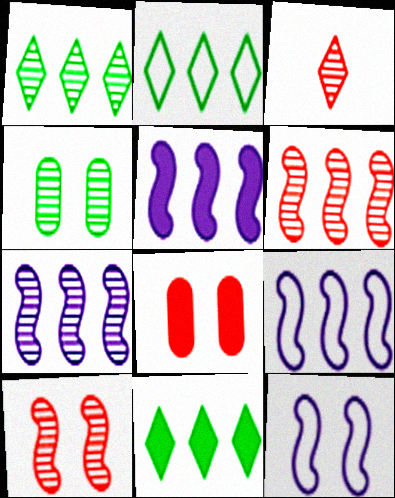[[1, 2, 11], 
[3, 4, 7], 
[5, 7, 9]]